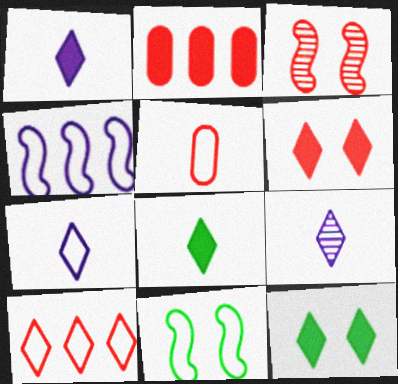[[1, 7, 9], 
[2, 9, 11], 
[9, 10, 12]]